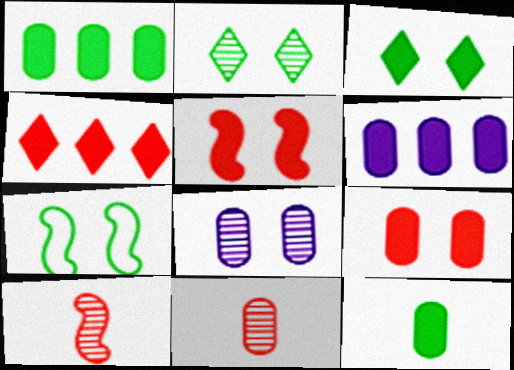[[6, 9, 12]]